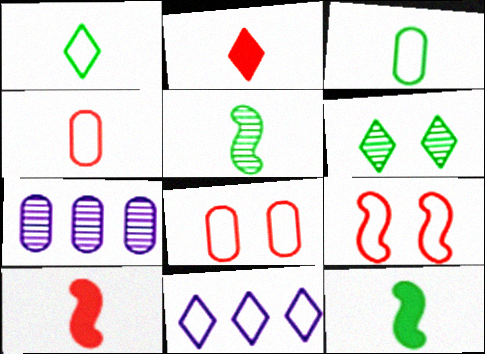[[2, 6, 11], 
[3, 9, 11]]